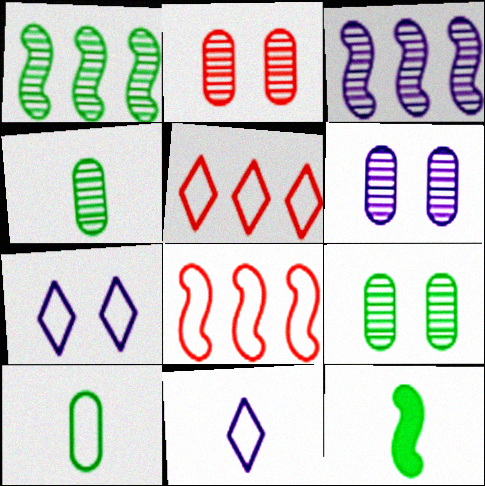[[2, 6, 9], 
[5, 6, 12], 
[7, 8, 10]]